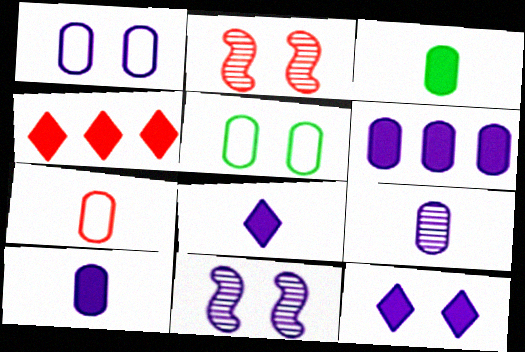[[1, 6, 9], 
[1, 11, 12], 
[2, 4, 7], 
[2, 5, 12], 
[3, 7, 9]]